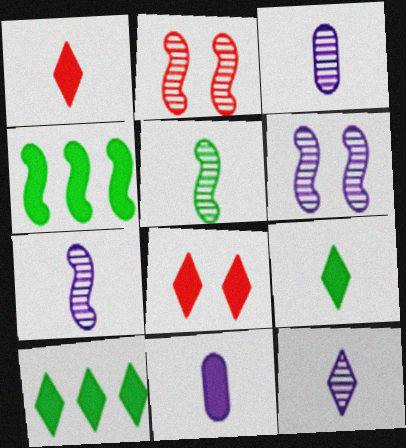[[3, 7, 12], 
[4, 8, 11]]